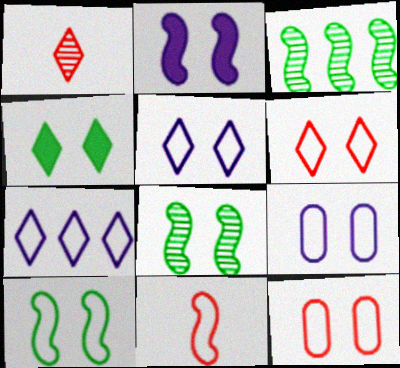[[1, 4, 7], 
[2, 3, 11], 
[5, 10, 12], 
[6, 9, 10]]